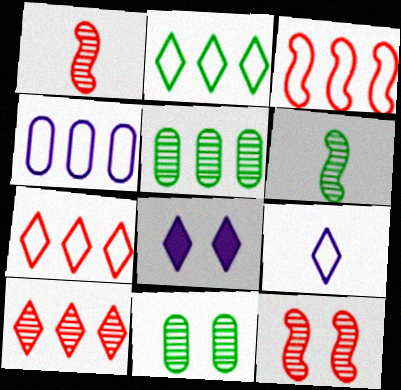[[2, 3, 4]]